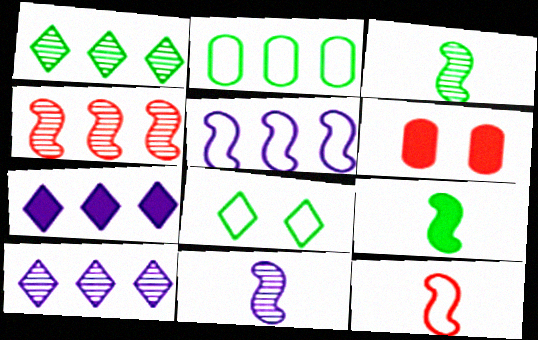[[2, 4, 7], 
[6, 7, 9], 
[9, 11, 12]]